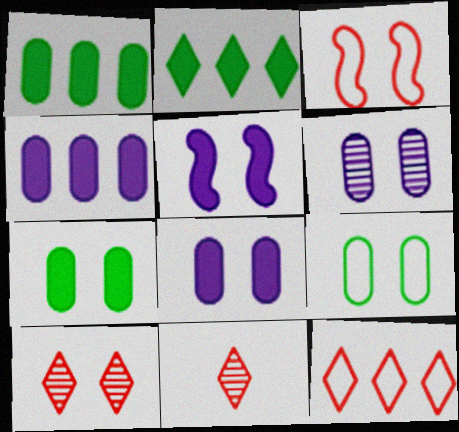[[5, 9, 10]]